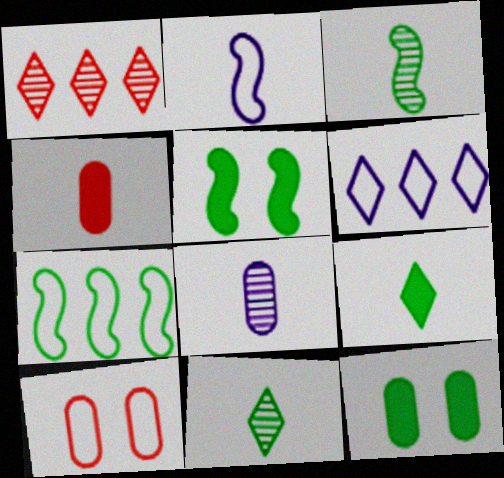[[1, 2, 12], 
[2, 4, 11], 
[3, 5, 7], 
[7, 11, 12]]